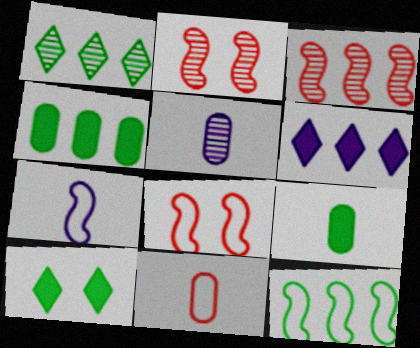[[1, 2, 5], 
[1, 4, 12], 
[5, 9, 11], 
[7, 8, 12]]